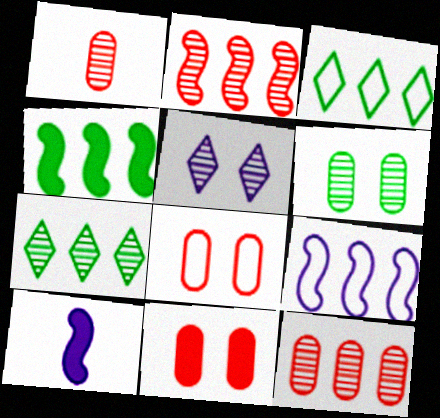[[2, 4, 9], 
[7, 8, 10]]